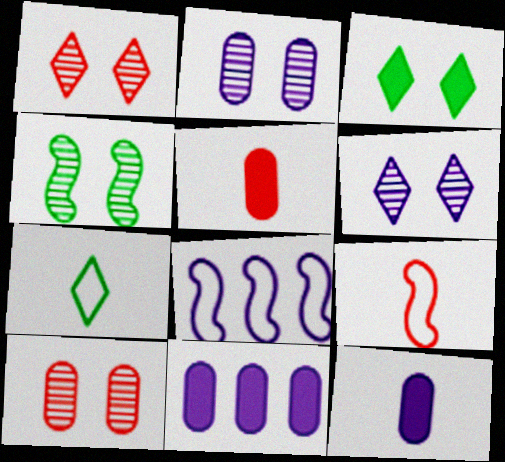[[1, 2, 4], 
[4, 6, 10], 
[6, 8, 12]]